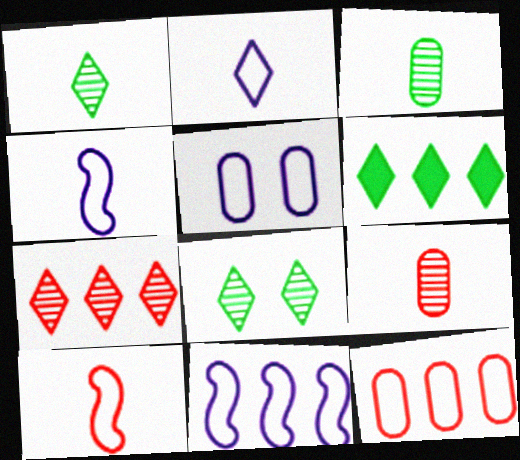[[2, 5, 11]]